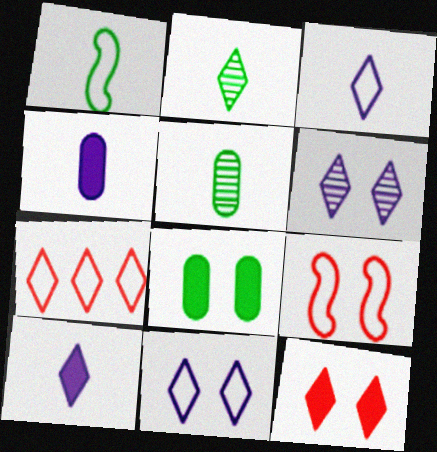[[6, 8, 9]]